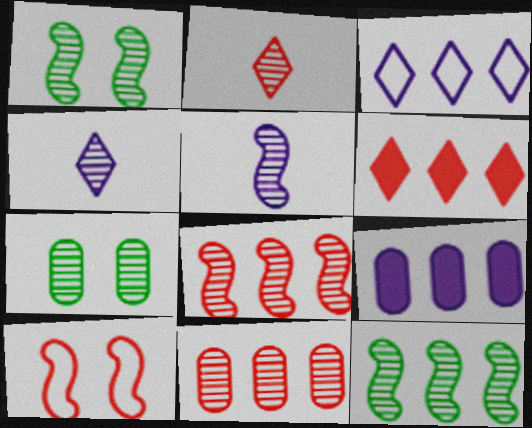[[1, 4, 11], 
[1, 5, 8], 
[4, 7, 8]]